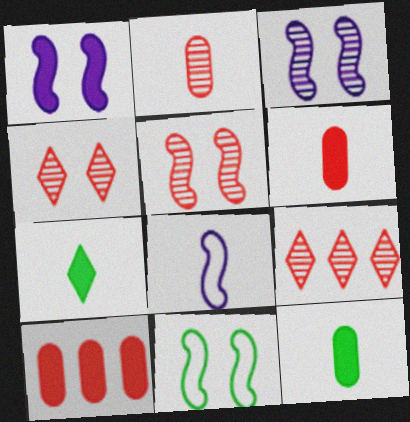[[1, 5, 11], 
[1, 7, 10], 
[2, 5, 9], 
[2, 7, 8]]